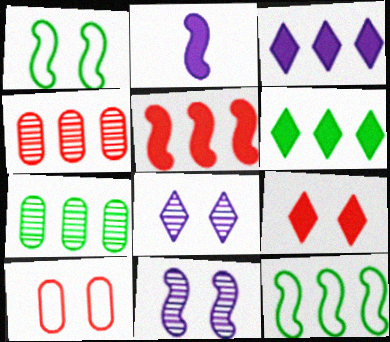[[3, 4, 12], 
[6, 7, 12]]